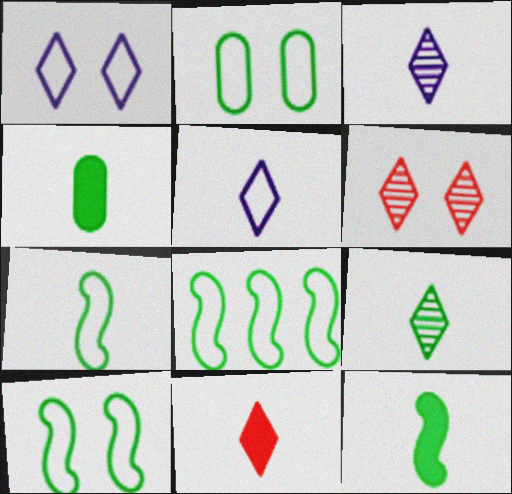[[4, 7, 9], 
[5, 9, 11], 
[7, 8, 10]]